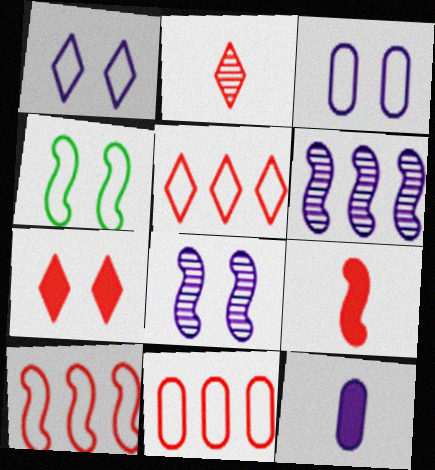[[1, 6, 12], 
[2, 5, 7], 
[4, 6, 9], 
[5, 10, 11]]